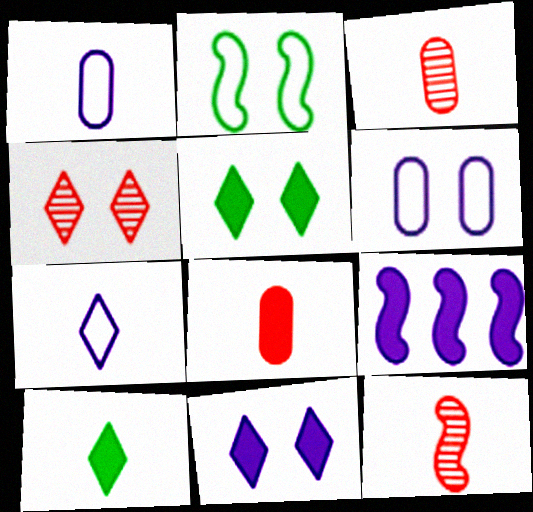[[1, 10, 12], 
[2, 9, 12], 
[5, 8, 9]]